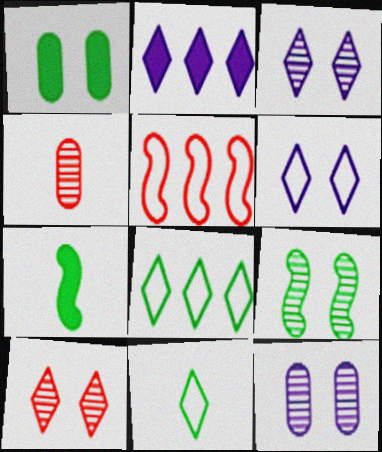[[2, 10, 11], 
[9, 10, 12]]